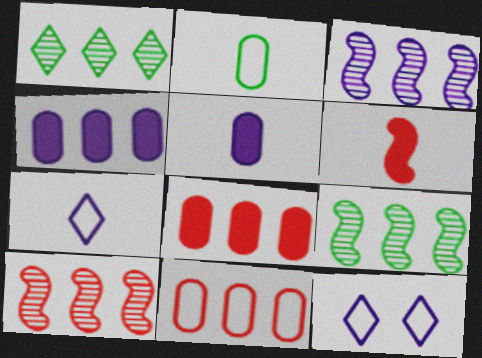[[3, 5, 12], 
[3, 9, 10]]